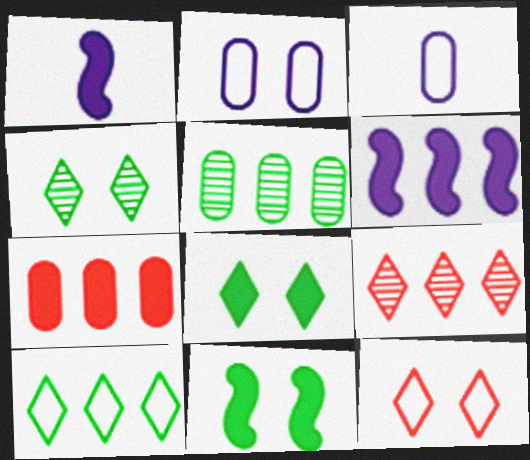[[1, 5, 12], 
[1, 7, 8], 
[3, 9, 11]]